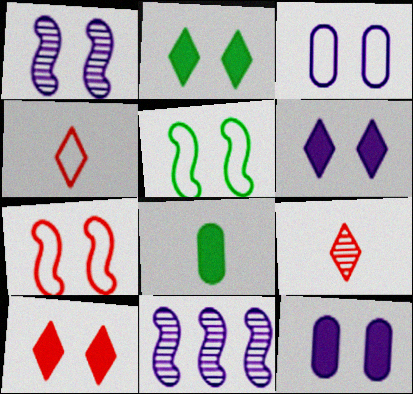[[1, 3, 6], 
[2, 6, 10]]